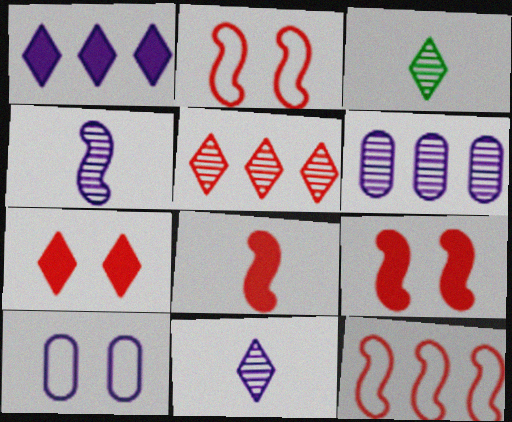[[1, 4, 10]]